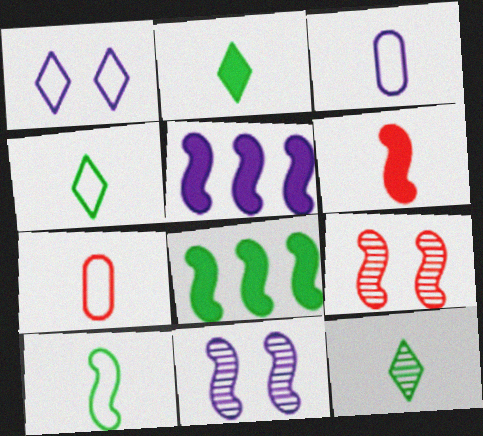[[2, 4, 12], 
[3, 6, 12], 
[5, 9, 10]]